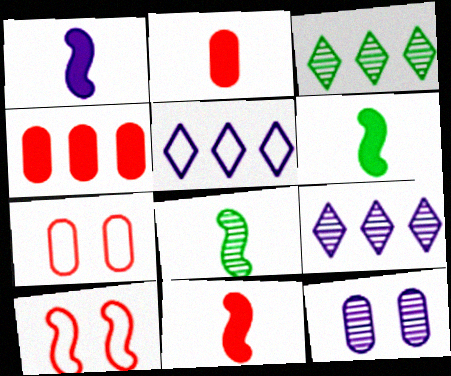[[1, 3, 7], 
[1, 5, 12], 
[1, 6, 11], 
[6, 7, 9]]